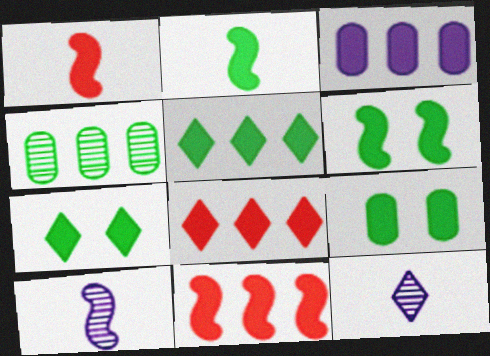[[1, 3, 7], 
[2, 5, 9], 
[3, 5, 11], 
[6, 7, 9]]